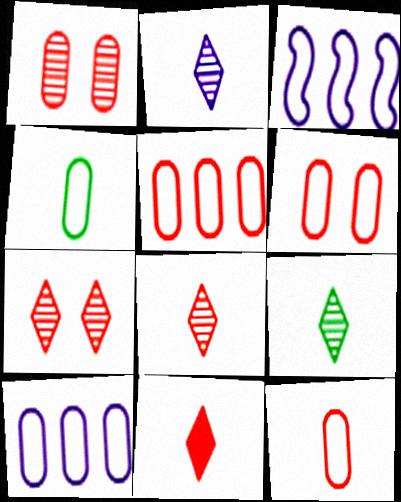[[2, 8, 9], 
[4, 6, 10], 
[5, 6, 12]]